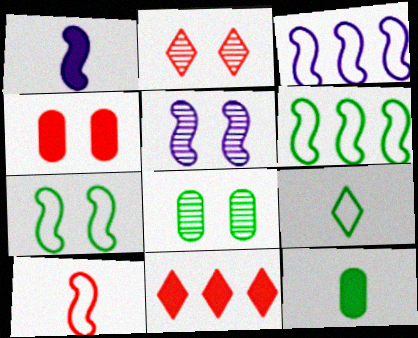[[1, 3, 5], 
[2, 3, 12], 
[2, 5, 8], 
[3, 7, 10]]